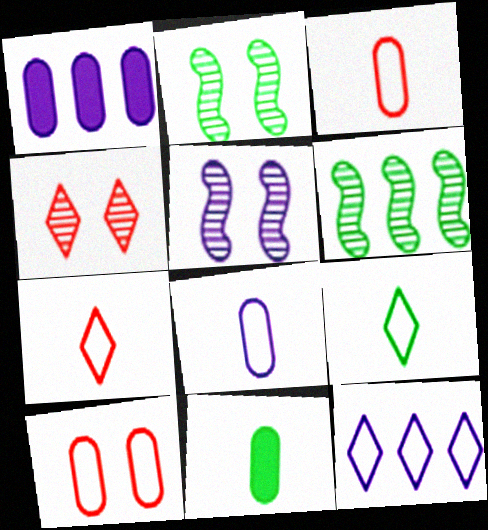[[1, 2, 7]]